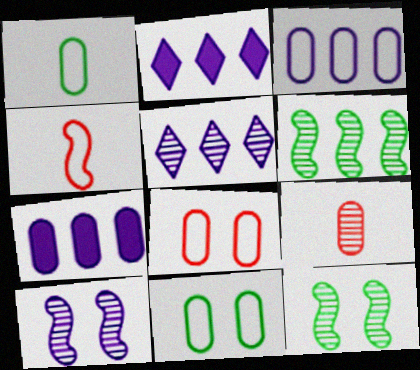[[1, 3, 8], 
[5, 9, 12], 
[7, 9, 11]]